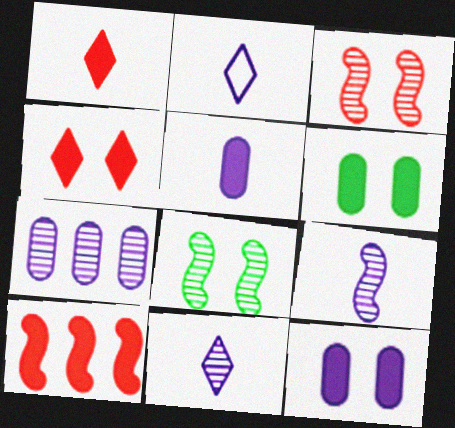[[2, 5, 9]]